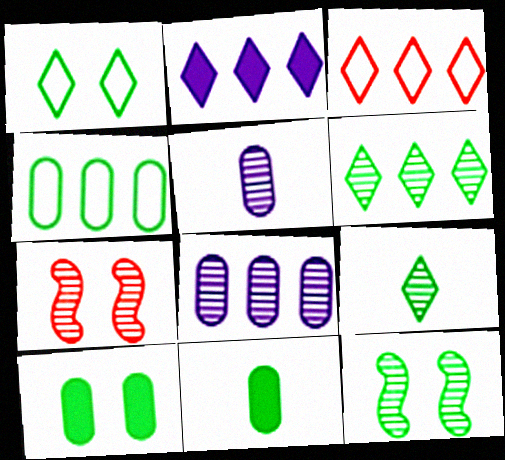[[1, 10, 12], 
[2, 3, 6], 
[5, 6, 7], 
[7, 8, 9]]